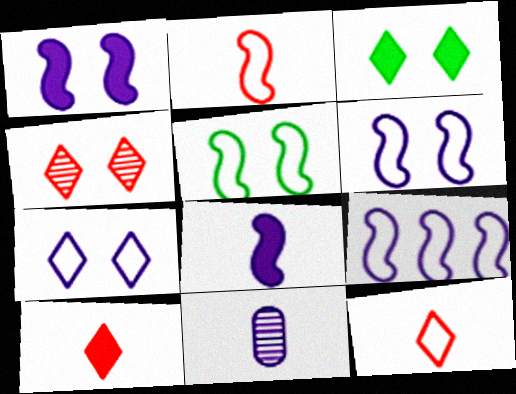[[2, 5, 9], 
[3, 4, 7]]